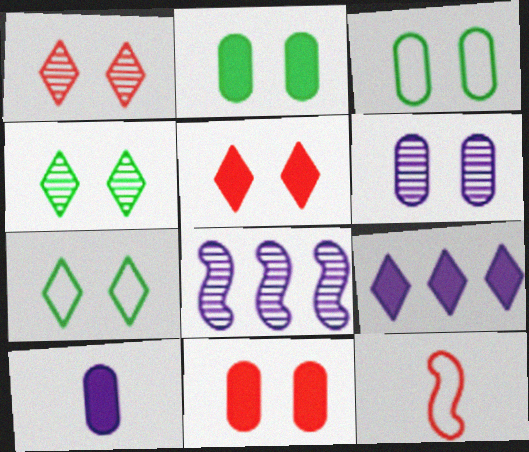[[3, 6, 11]]